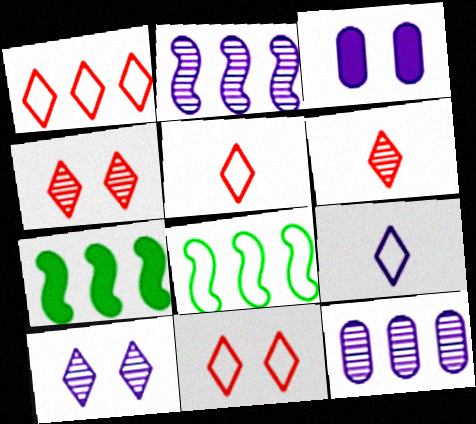[[1, 5, 11], 
[1, 7, 12], 
[2, 3, 9], 
[3, 6, 8]]